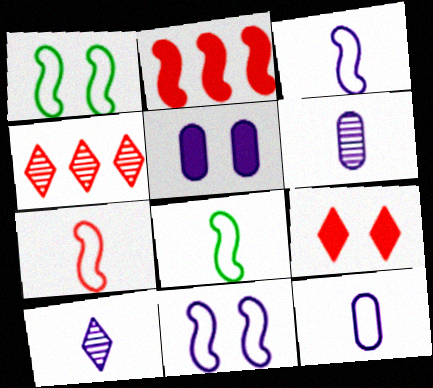[[3, 7, 8], 
[4, 5, 8]]